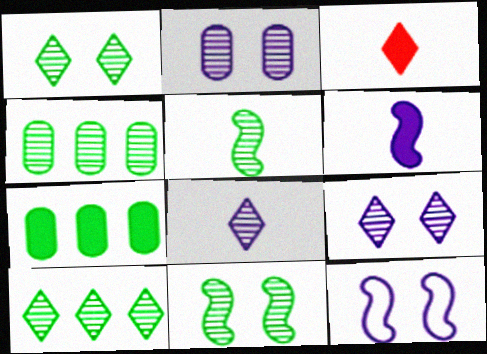[[1, 4, 5], 
[3, 4, 12]]